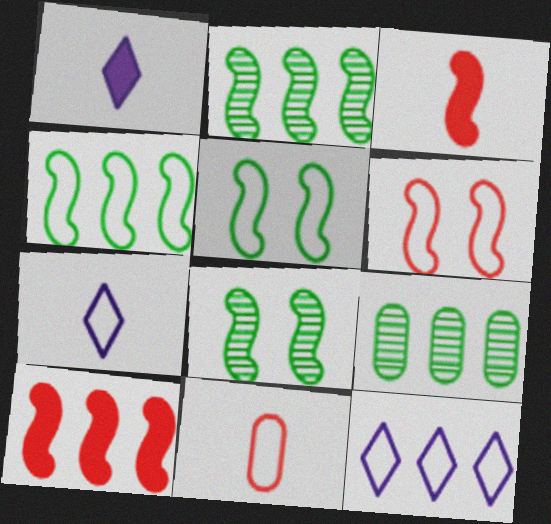[[1, 6, 9], 
[5, 11, 12], 
[9, 10, 12]]